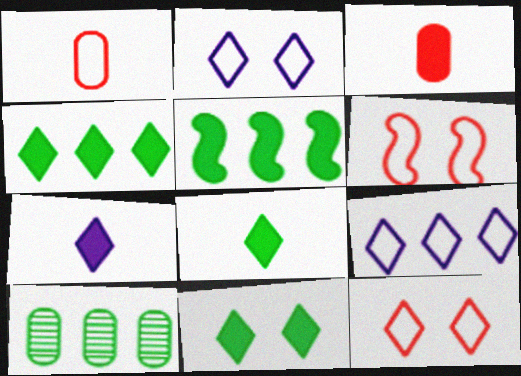[[4, 8, 11], 
[6, 7, 10]]